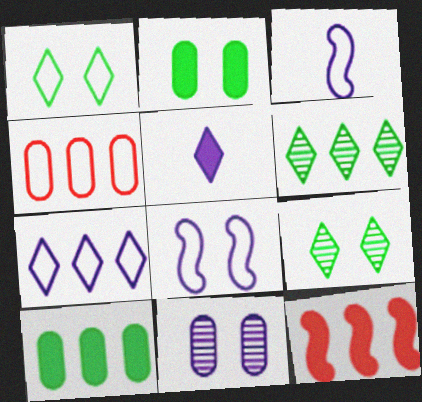[[1, 3, 4], 
[2, 5, 12]]